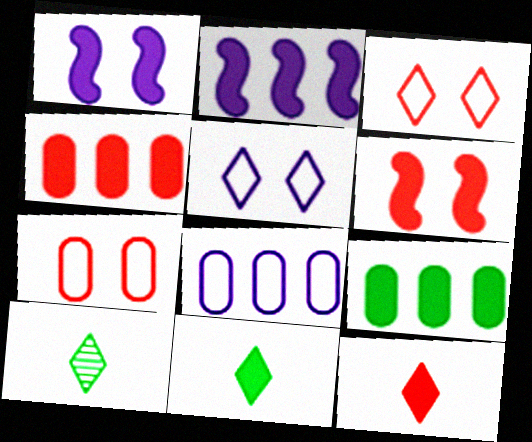[[1, 4, 11], 
[1, 9, 12], 
[2, 7, 10], 
[4, 6, 12], 
[6, 8, 10]]